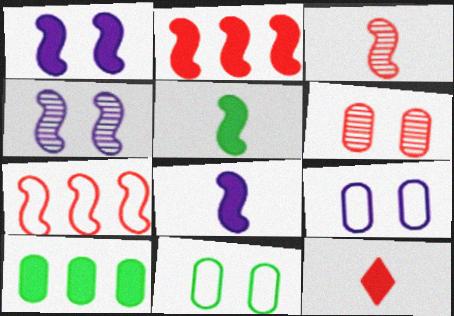[[1, 2, 5], 
[1, 10, 12], 
[4, 5, 7], 
[6, 7, 12]]